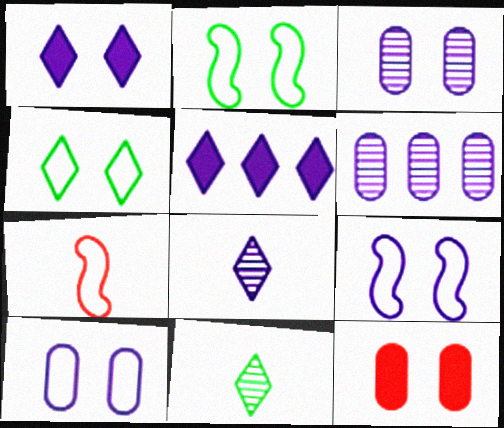[[1, 3, 9]]